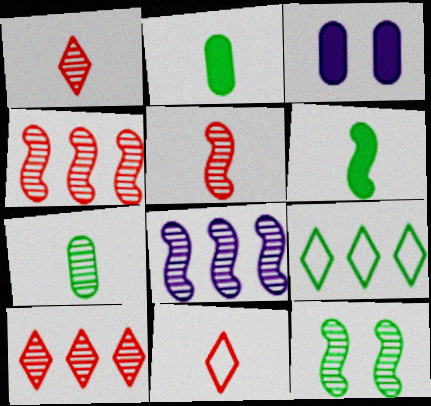[[2, 9, 12], 
[3, 5, 9], 
[5, 8, 12]]